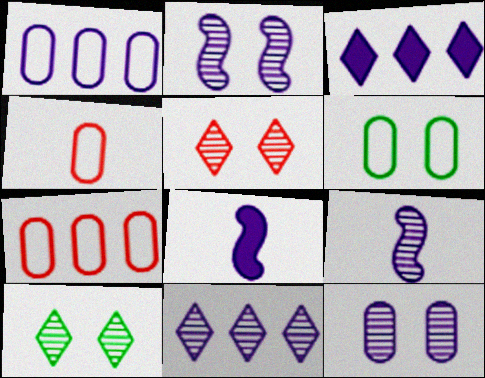[[1, 4, 6], 
[7, 8, 10], 
[9, 11, 12]]